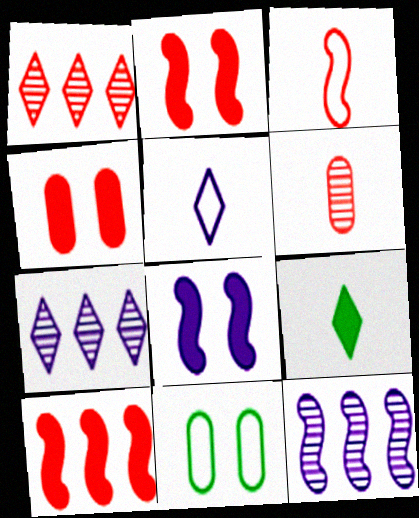[[1, 3, 4]]